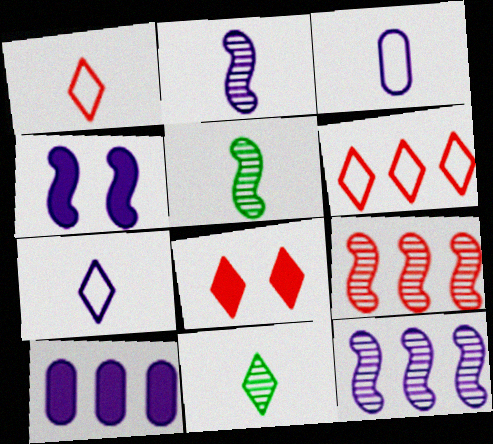[]